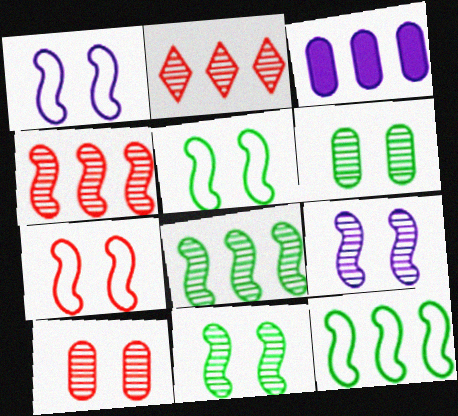[[1, 5, 7], 
[2, 3, 12]]